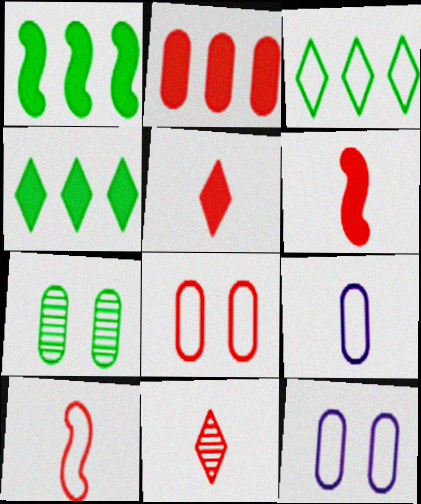[[1, 11, 12], 
[2, 7, 9], 
[3, 10, 12]]